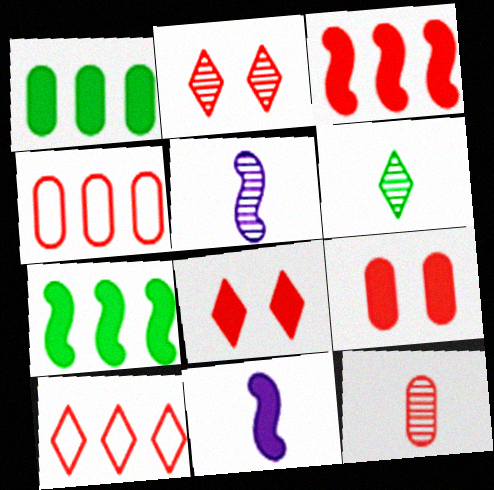[[1, 8, 11], 
[4, 9, 12], 
[5, 6, 12]]